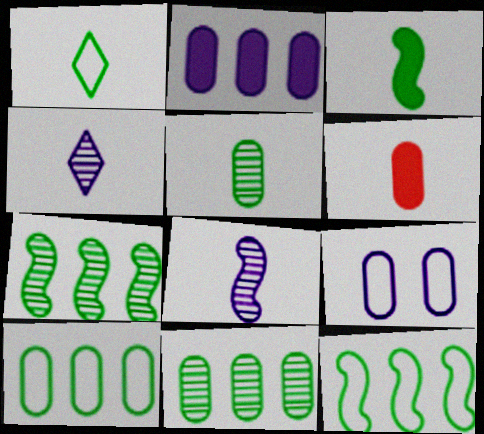[[1, 3, 5], 
[1, 6, 8], 
[6, 9, 11]]